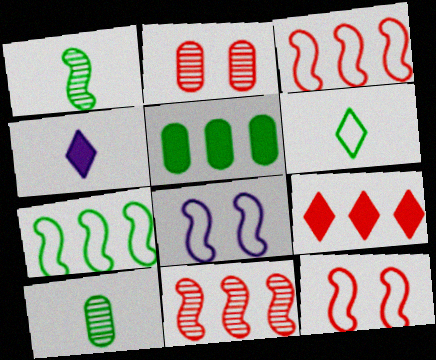[[2, 4, 7], 
[8, 9, 10]]